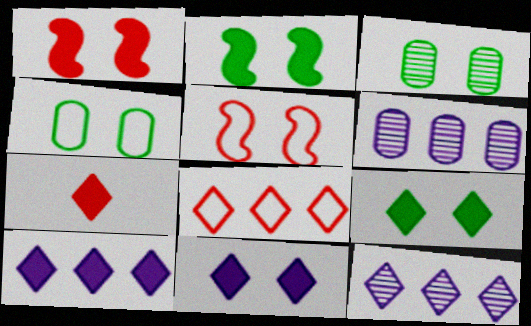[[3, 5, 11], 
[7, 9, 10]]